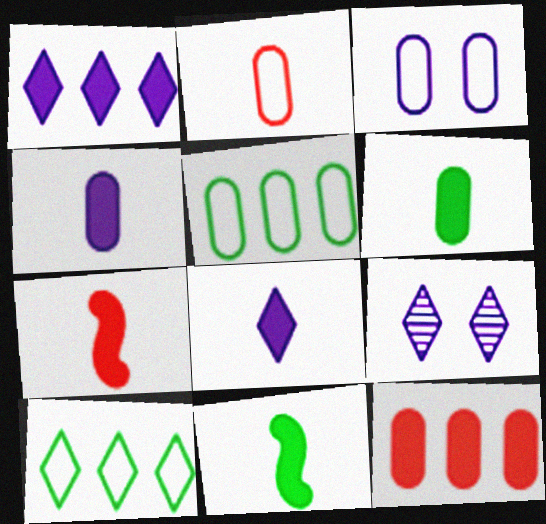[[2, 3, 5], 
[5, 7, 9], 
[6, 7, 8]]